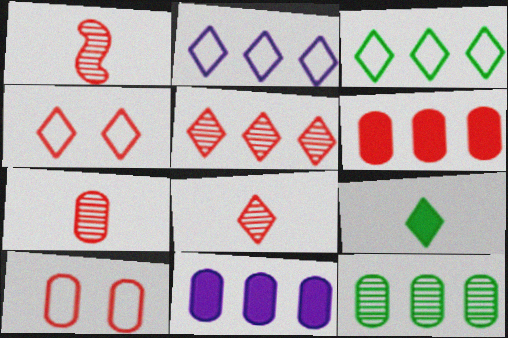[[1, 4, 6], 
[1, 7, 8], 
[6, 7, 10]]